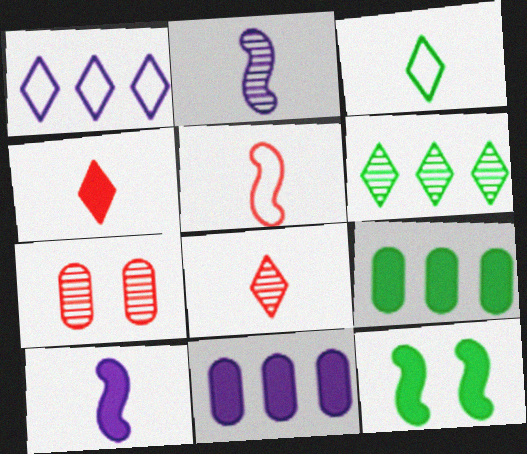[[2, 6, 7], 
[4, 11, 12]]